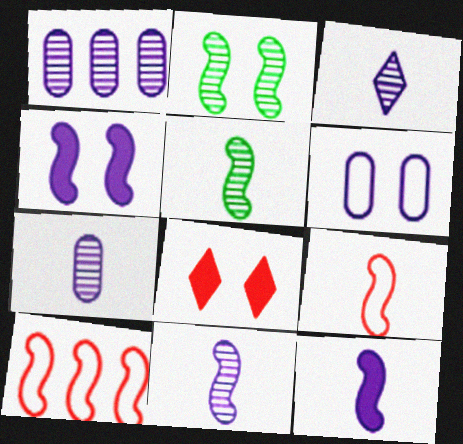[[2, 6, 8], 
[2, 10, 12], 
[3, 7, 11], 
[4, 5, 10], 
[5, 9, 12]]